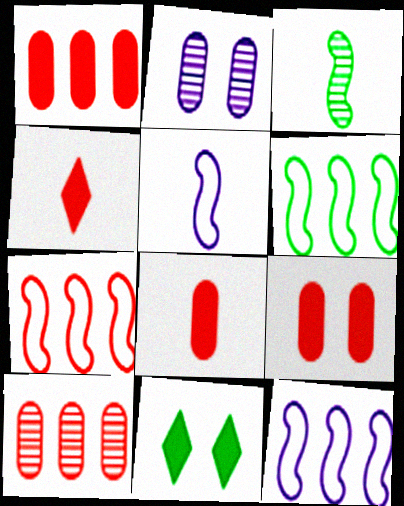[[1, 8, 9], 
[2, 4, 6], 
[5, 10, 11], 
[6, 7, 12]]